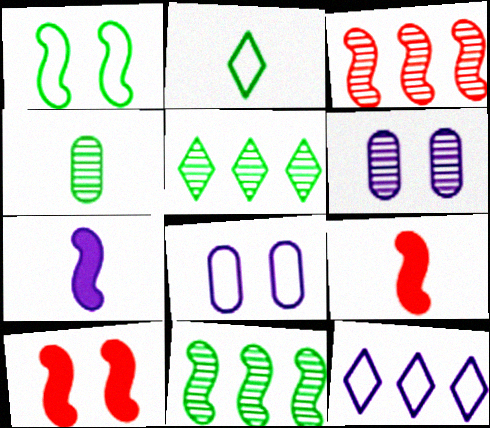[[1, 3, 7], 
[4, 10, 12], 
[5, 8, 9], 
[6, 7, 12]]